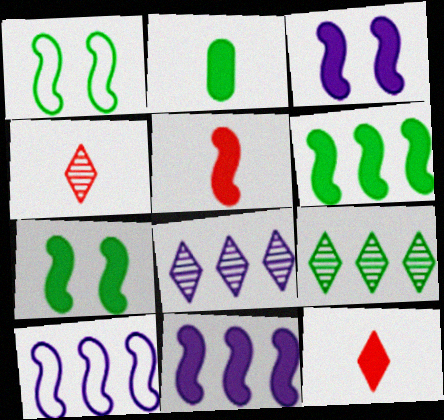[[1, 2, 9], 
[3, 5, 6], 
[5, 7, 11]]